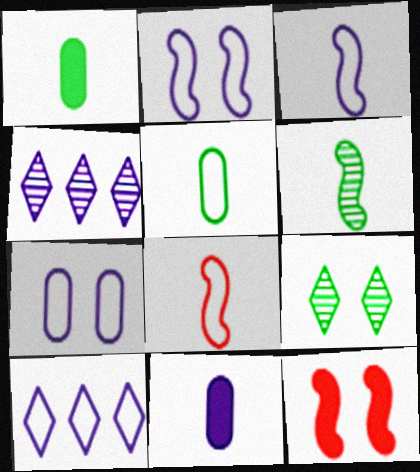[[2, 4, 11], 
[3, 7, 10], 
[4, 5, 12], 
[7, 9, 12]]